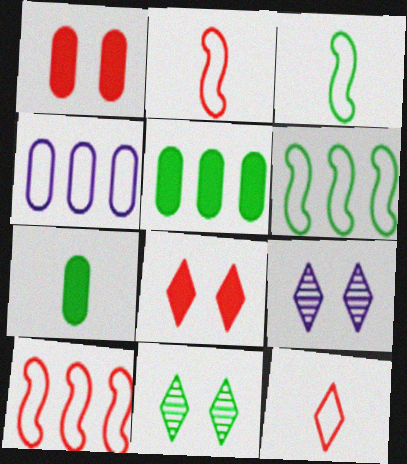[[2, 5, 9], 
[3, 5, 11], 
[6, 7, 11], 
[7, 9, 10]]